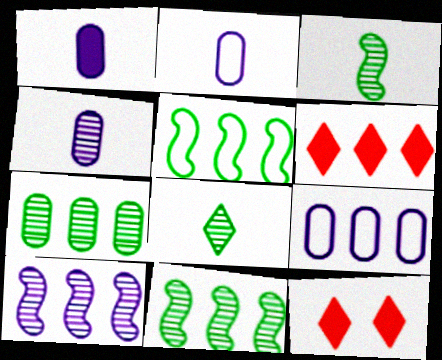[[1, 2, 4], 
[2, 11, 12], 
[3, 9, 12], 
[4, 5, 12], 
[6, 9, 11]]